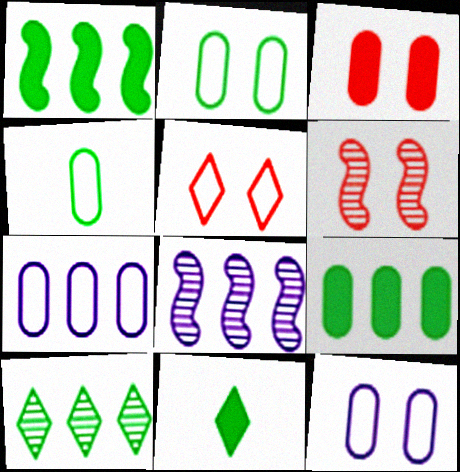[[3, 5, 6], 
[6, 7, 11]]